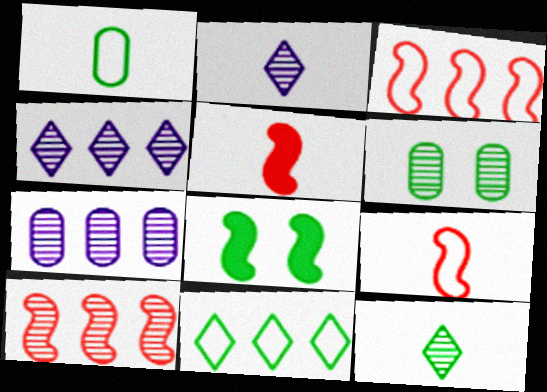[[1, 2, 5], 
[2, 6, 10]]